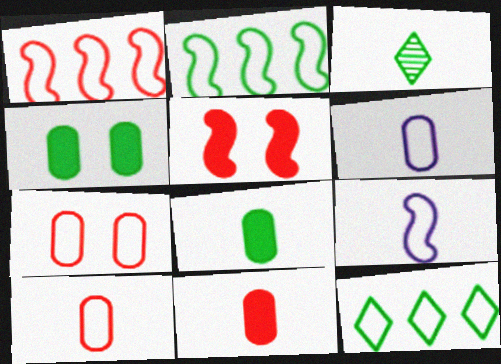[[2, 3, 4], 
[3, 9, 11], 
[7, 9, 12]]